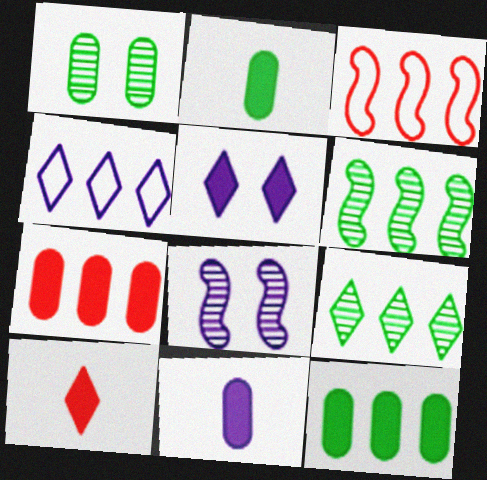[[4, 6, 7], 
[4, 8, 11]]